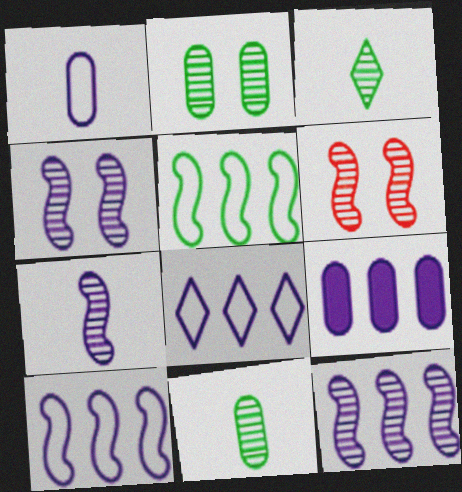[[4, 7, 12], 
[8, 9, 12]]